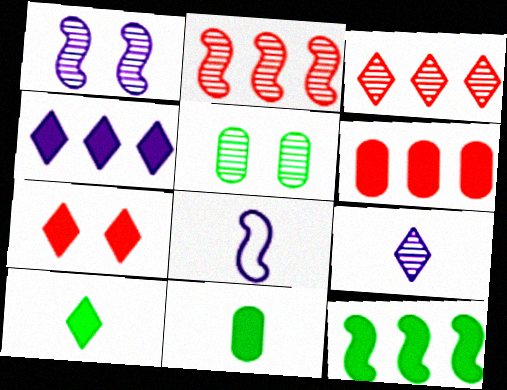[[2, 5, 9], 
[4, 6, 12], 
[4, 7, 10]]